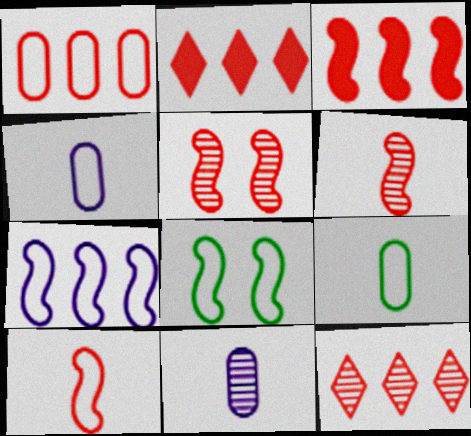[[1, 3, 12], 
[2, 8, 11], 
[3, 5, 10], 
[7, 8, 10]]